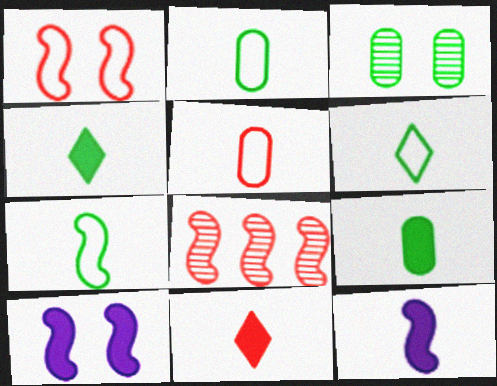[[2, 6, 7], 
[7, 8, 10], 
[9, 11, 12]]